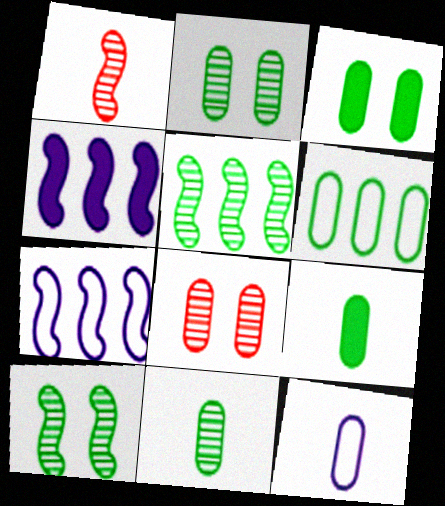[[2, 6, 9], 
[3, 6, 11]]